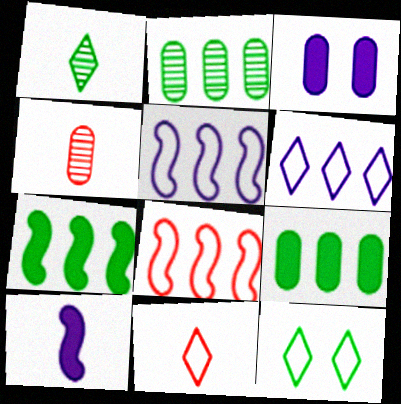[[1, 3, 8], 
[6, 11, 12]]